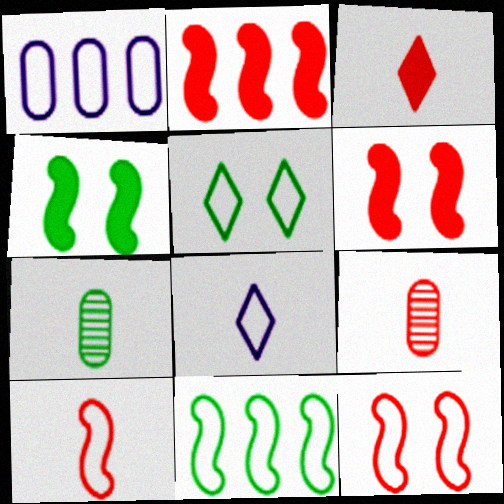[[1, 5, 10], 
[3, 9, 10]]